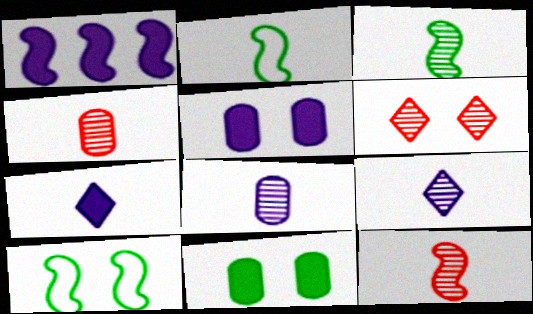[[1, 5, 7], 
[1, 10, 12], 
[2, 4, 7], 
[3, 4, 9], 
[5, 6, 10]]